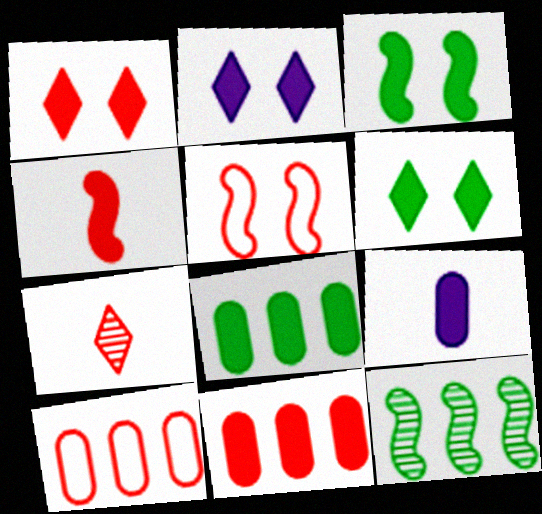[[1, 2, 6], 
[1, 4, 11], 
[2, 4, 8], 
[5, 7, 11]]